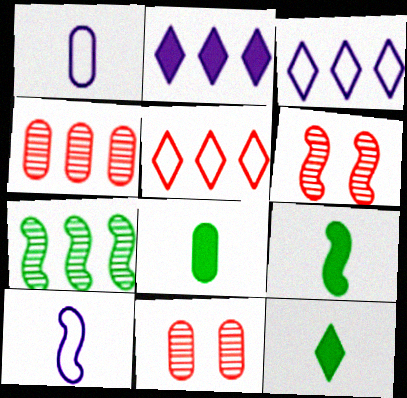[[3, 6, 8], 
[3, 9, 11], 
[8, 9, 12]]